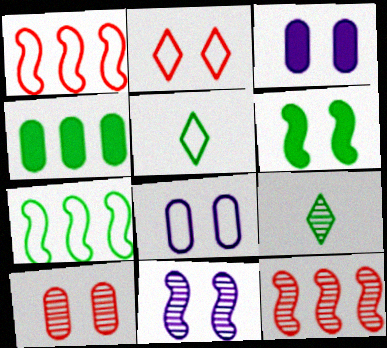[[1, 3, 9], 
[1, 5, 8], 
[3, 5, 12]]